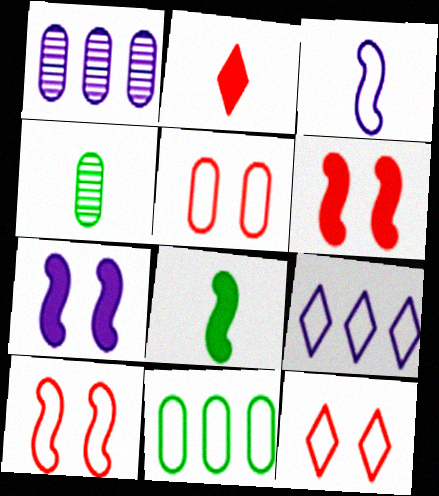[[1, 8, 12], 
[2, 3, 4], 
[3, 11, 12], 
[4, 6, 9], 
[5, 10, 12]]